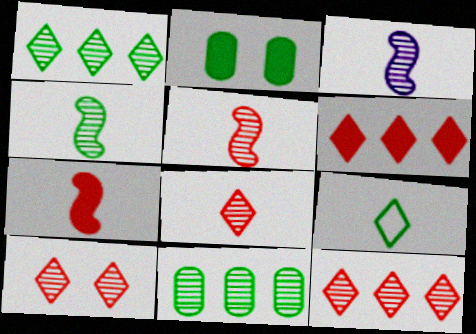[[3, 4, 5], 
[3, 10, 11], 
[8, 10, 12]]